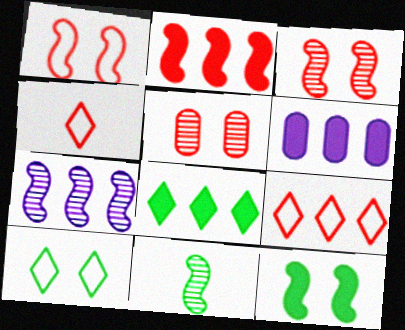[[2, 4, 5], 
[2, 6, 8], 
[3, 7, 11]]